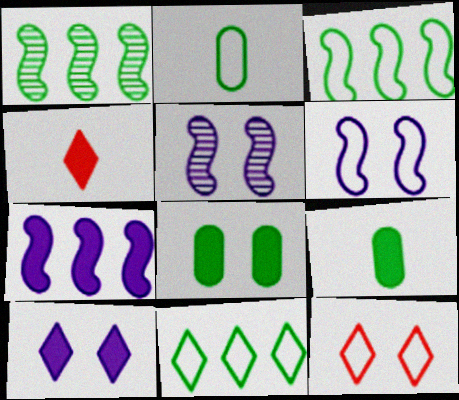[[4, 7, 8], 
[5, 8, 12]]